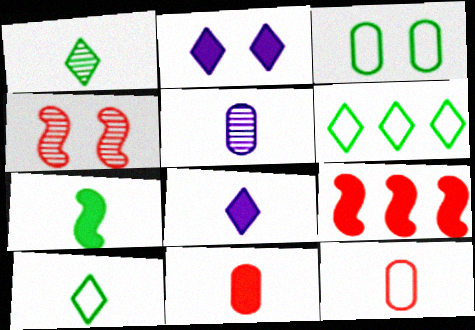[[2, 3, 4], 
[7, 8, 11]]